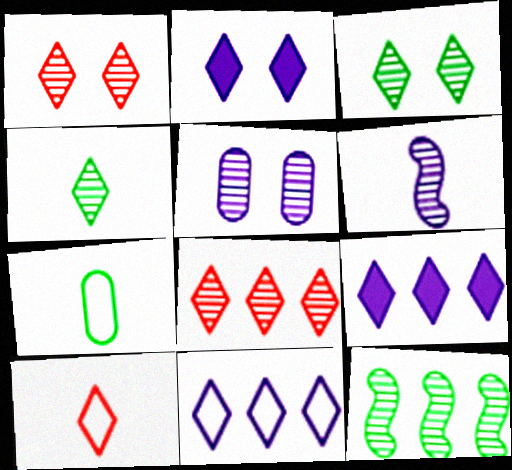[[3, 9, 10]]